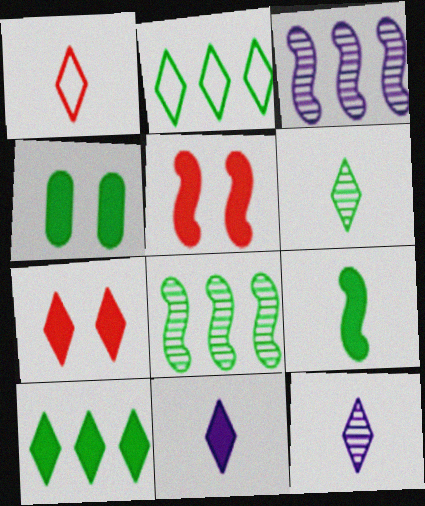[[1, 3, 4], 
[1, 6, 11], 
[2, 7, 12], 
[4, 9, 10], 
[7, 10, 11]]